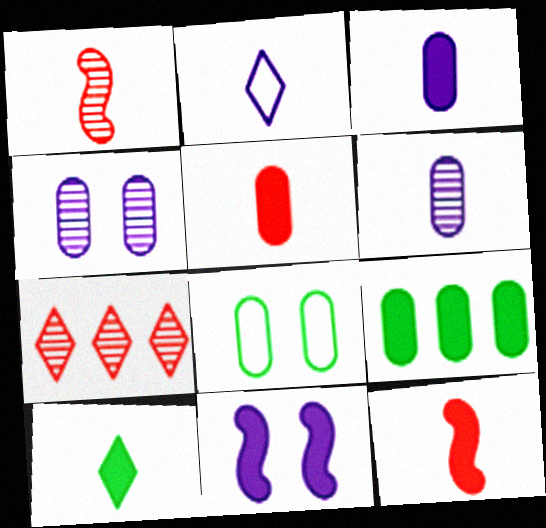[[3, 10, 12]]